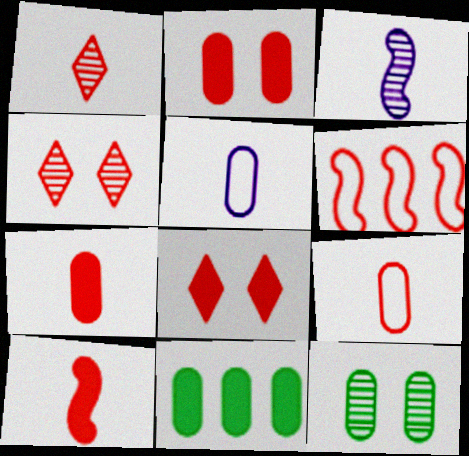[[1, 2, 6], 
[1, 9, 10], 
[4, 6, 7]]